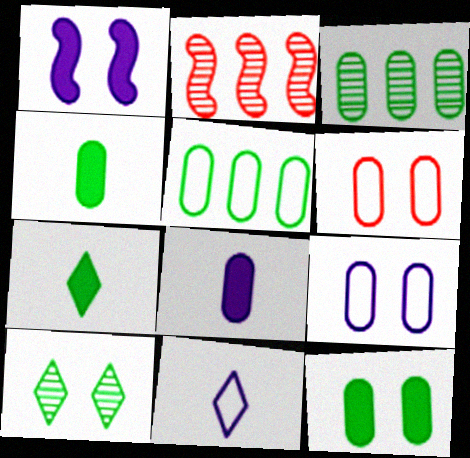[[1, 6, 10], 
[2, 7, 9], 
[2, 11, 12], 
[3, 6, 8]]